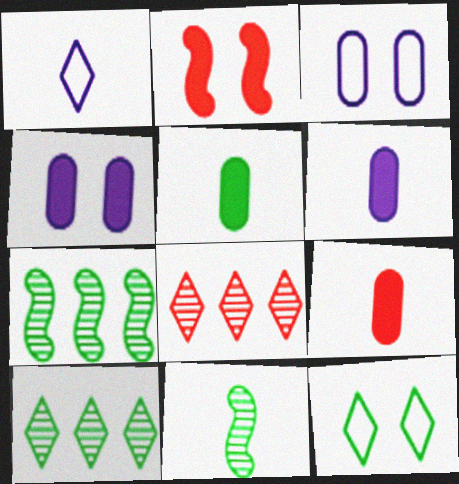[[1, 9, 11], 
[5, 6, 9], 
[5, 7, 12]]